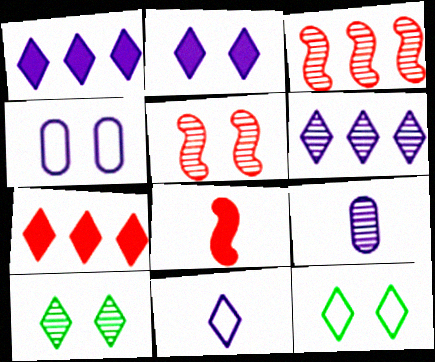[[2, 6, 11], 
[3, 9, 10], 
[7, 10, 11]]